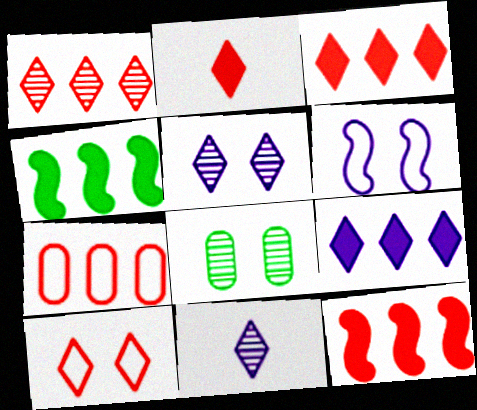[[1, 2, 10], 
[1, 7, 12]]